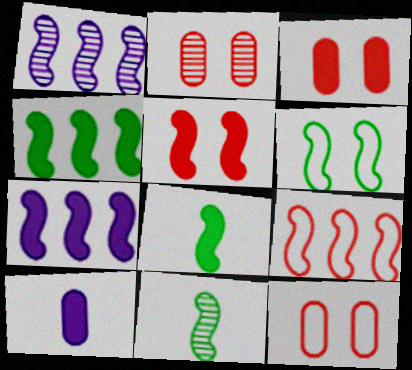[[1, 4, 9], 
[2, 3, 12], 
[4, 6, 11], 
[5, 7, 8]]